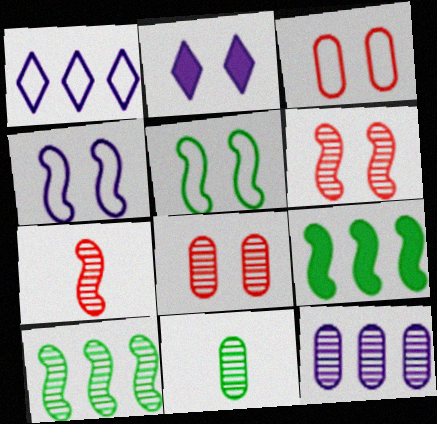[[2, 5, 8], 
[4, 7, 9], 
[8, 11, 12]]